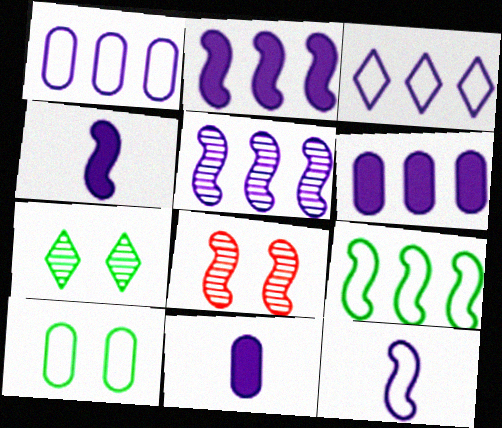[[3, 5, 6], 
[4, 8, 9]]